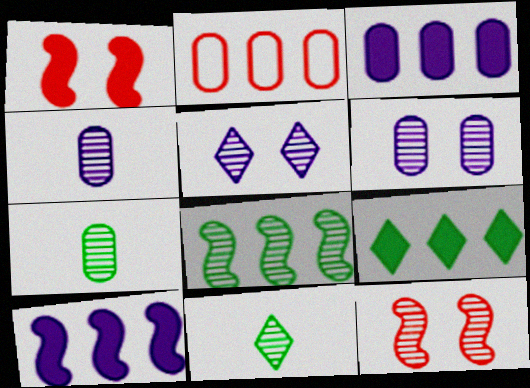[]